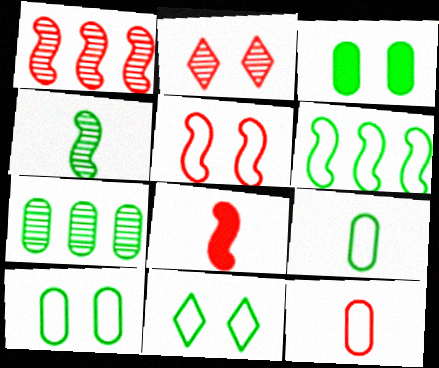[[1, 5, 8], 
[3, 7, 9], 
[6, 9, 11]]